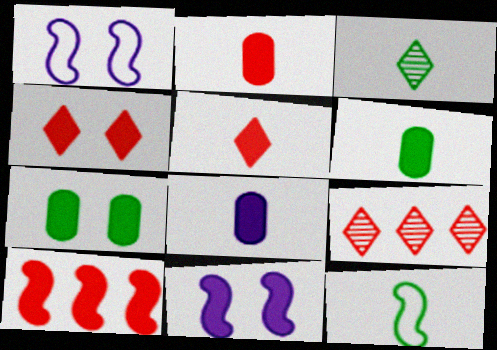[[1, 6, 9], 
[2, 4, 10], 
[2, 6, 8], 
[3, 6, 12], 
[4, 7, 11]]